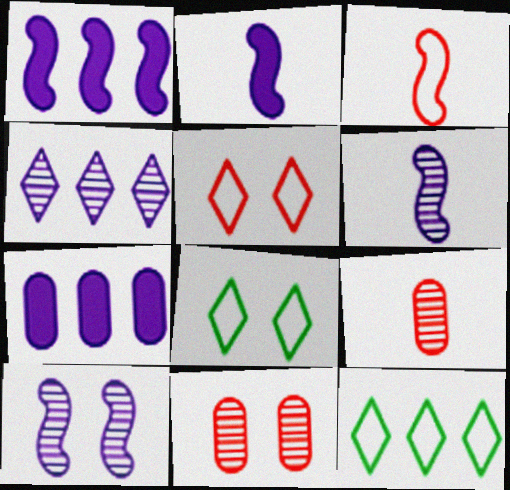[[1, 8, 9], 
[2, 11, 12]]